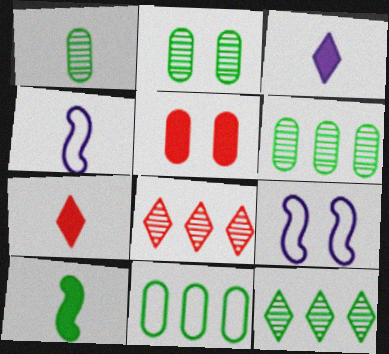[[1, 2, 6], 
[1, 4, 7], 
[4, 5, 12], 
[6, 7, 9]]